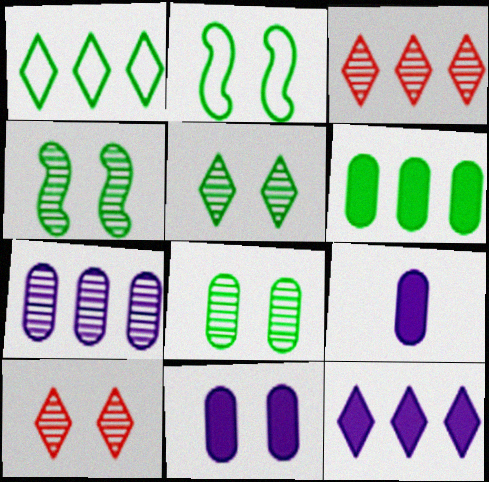[[1, 3, 12], 
[2, 3, 9], 
[2, 10, 11], 
[4, 5, 8]]